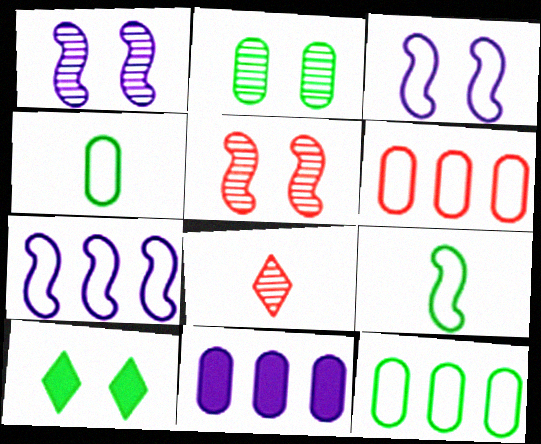[]